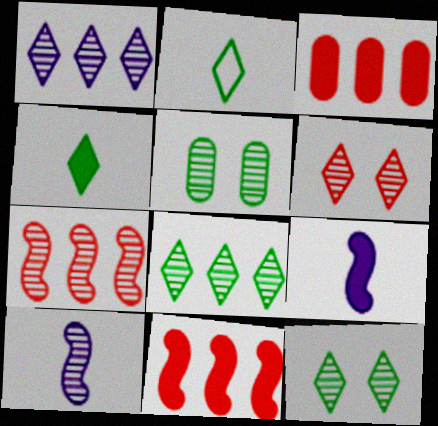[]